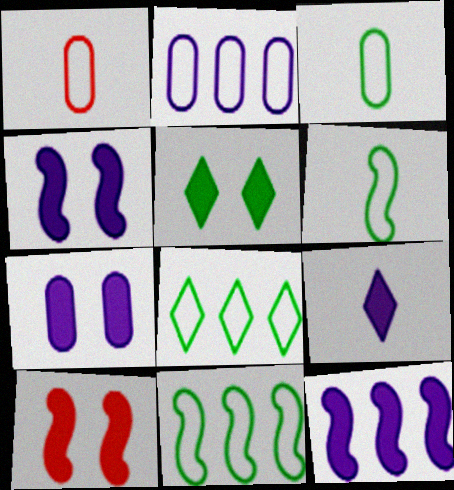[[5, 7, 10], 
[7, 9, 12]]